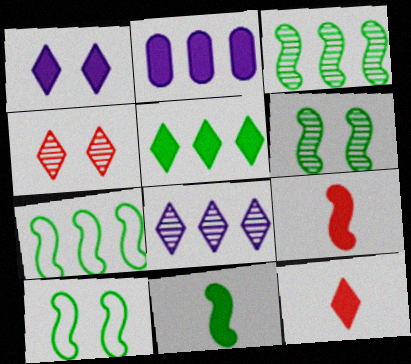[[1, 5, 12], 
[3, 10, 11], 
[6, 7, 11]]